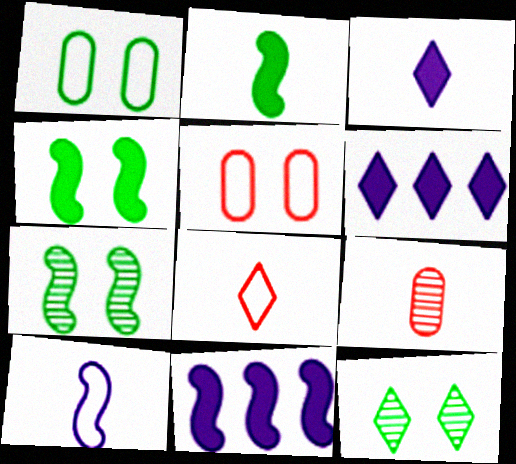[[1, 4, 12], 
[6, 8, 12]]